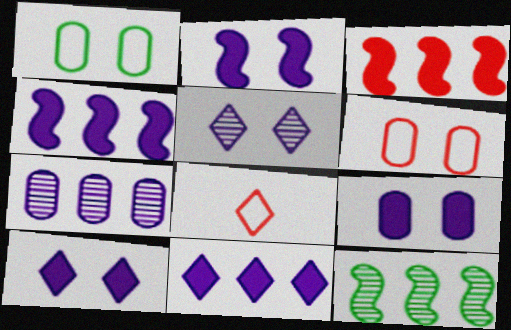[[2, 9, 10], 
[8, 9, 12]]